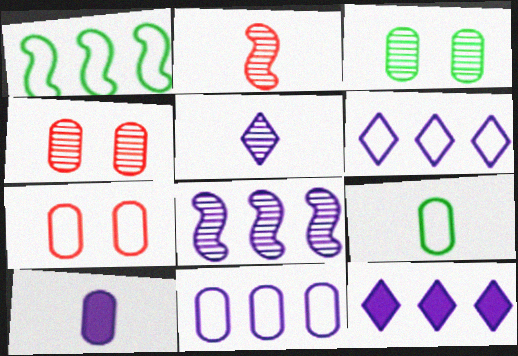[[7, 9, 11], 
[8, 11, 12]]